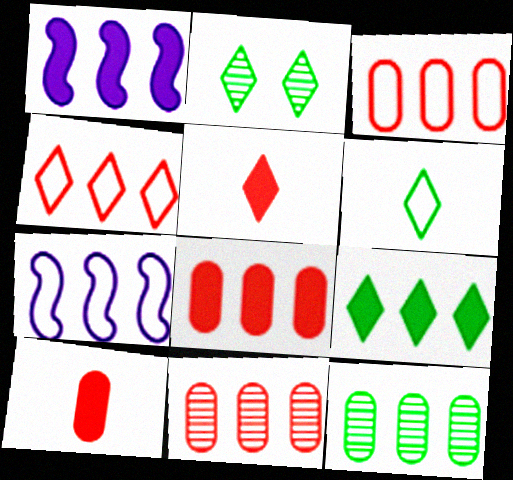[[1, 4, 12], 
[1, 8, 9], 
[2, 6, 9], 
[2, 7, 10], 
[3, 8, 11], 
[7, 9, 11]]